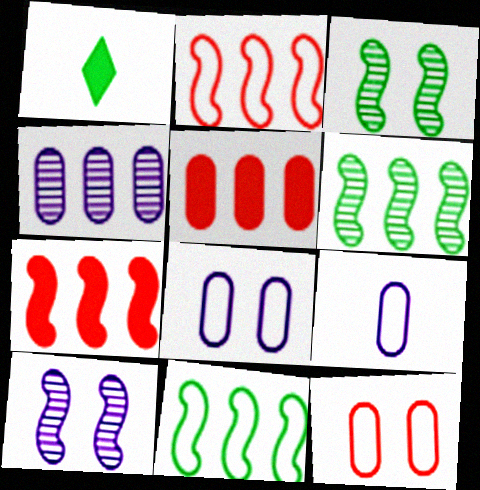[]